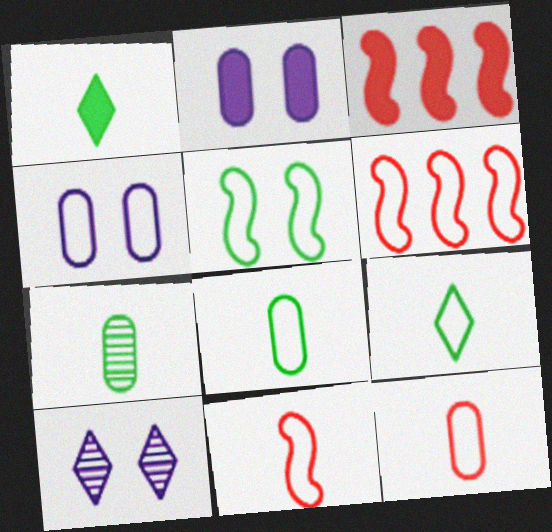[[1, 2, 3], 
[3, 8, 10], 
[4, 6, 9]]